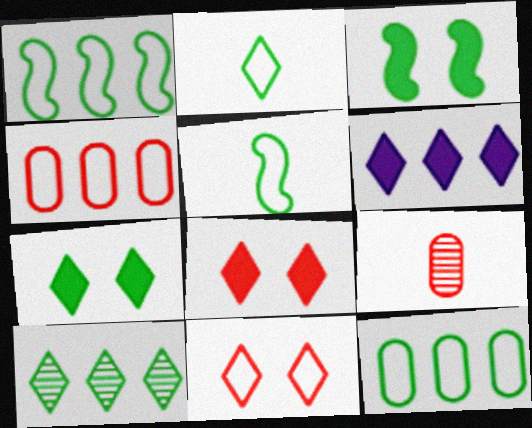[[2, 7, 10]]